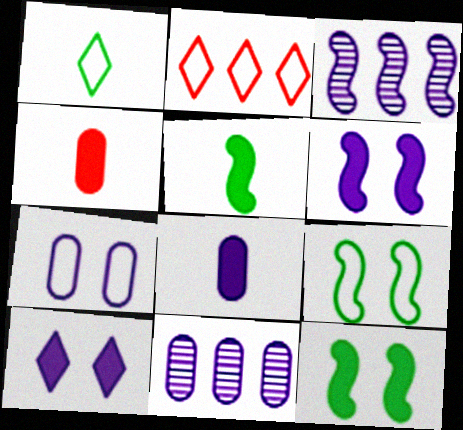[[7, 8, 11]]